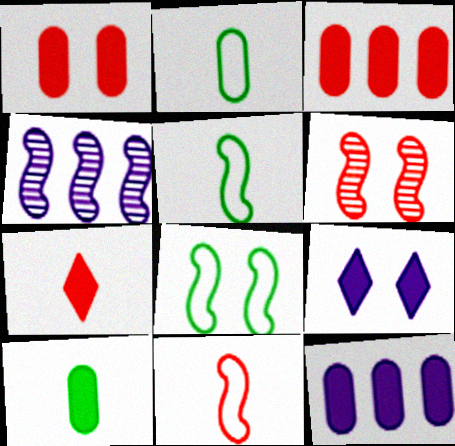[[1, 10, 12]]